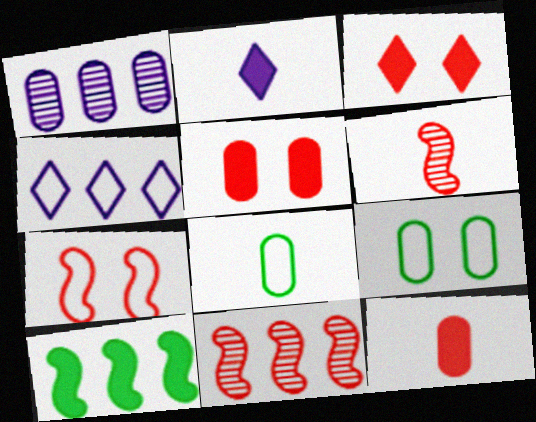[[1, 5, 8], 
[1, 9, 12], 
[2, 5, 10], 
[2, 6, 8], 
[2, 9, 11], 
[4, 7, 8]]